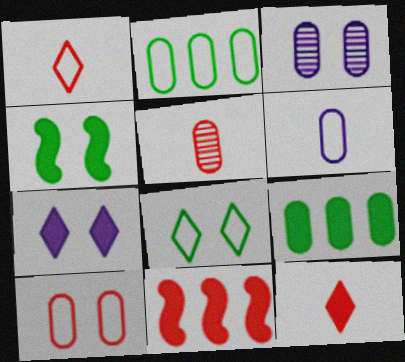[[2, 6, 10]]